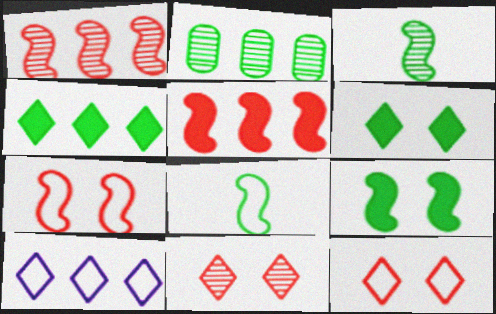[[2, 5, 10], 
[2, 6, 8]]